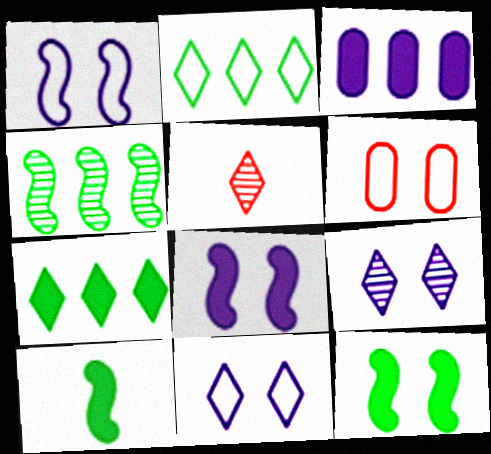[[5, 7, 11], 
[6, 9, 12]]